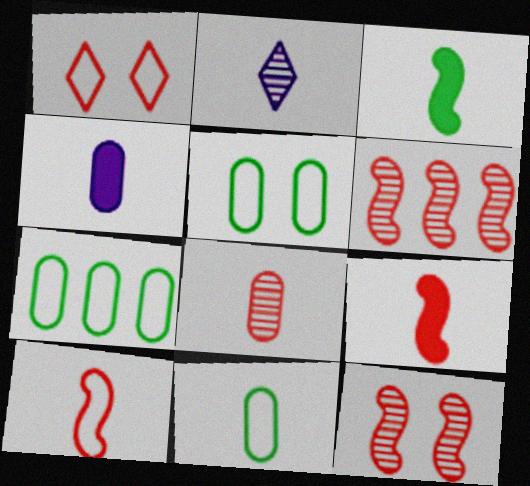[[2, 9, 11], 
[4, 8, 11], 
[5, 7, 11]]